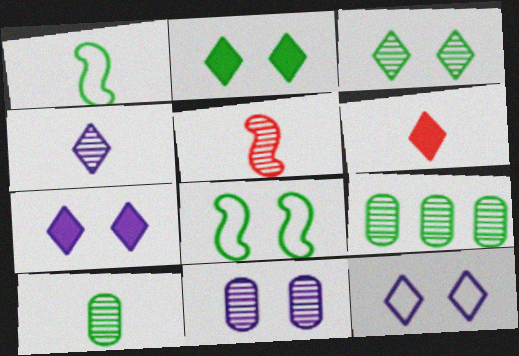[[1, 2, 9], 
[4, 5, 10]]